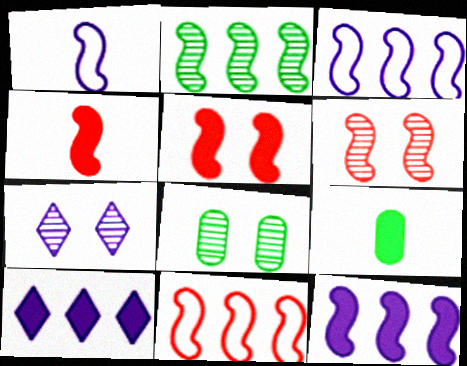[[1, 2, 5], 
[2, 11, 12], 
[4, 6, 11], 
[5, 9, 10], 
[6, 7, 8], 
[7, 9, 11]]